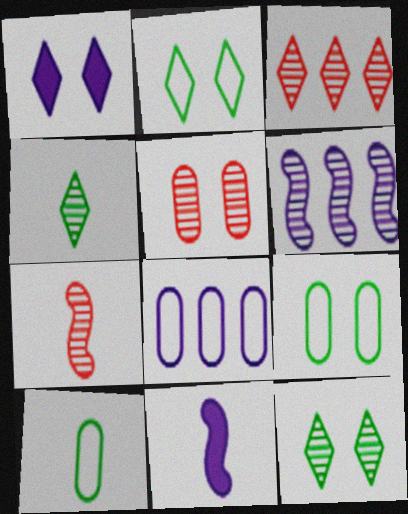[[3, 5, 7], 
[3, 9, 11], 
[4, 5, 6]]